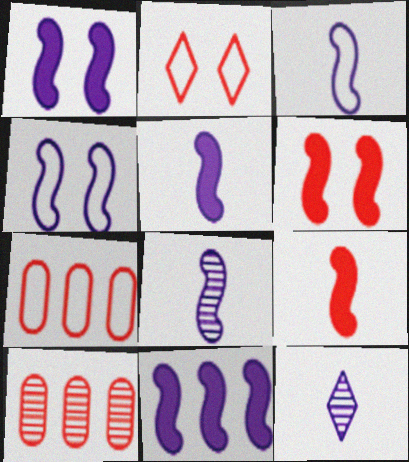[[1, 5, 11], 
[2, 9, 10], 
[3, 5, 8], 
[4, 8, 11]]